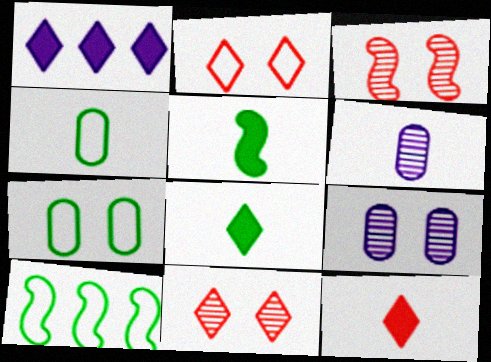[[1, 3, 4], 
[9, 10, 12]]